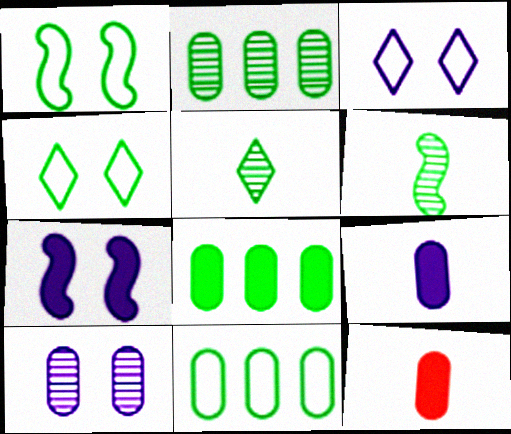[[1, 5, 8], 
[2, 8, 11], 
[3, 7, 10], 
[4, 6, 8], 
[10, 11, 12]]